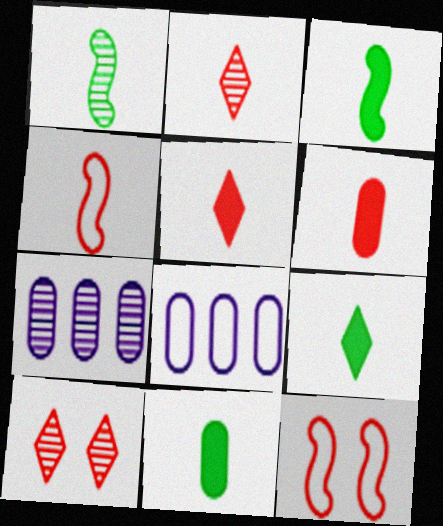[[1, 7, 10], 
[2, 4, 6], 
[3, 8, 10], 
[3, 9, 11], 
[7, 9, 12]]